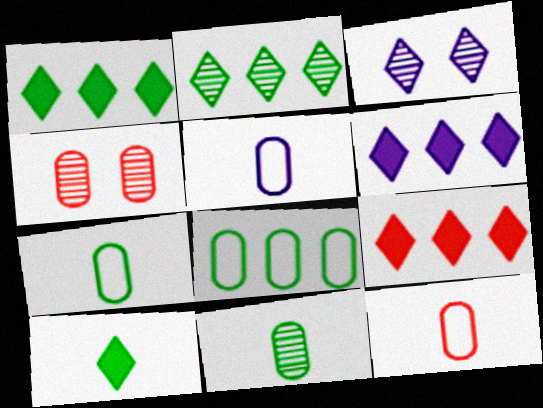[[1, 6, 9], 
[5, 7, 12]]